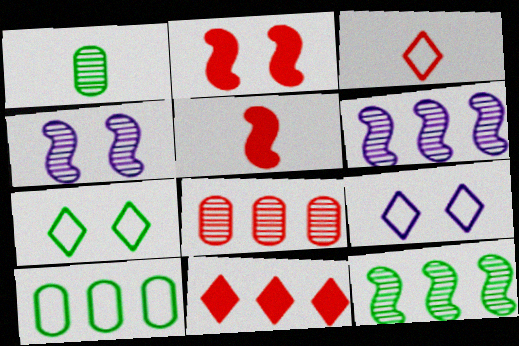[[2, 3, 8], 
[6, 10, 11]]